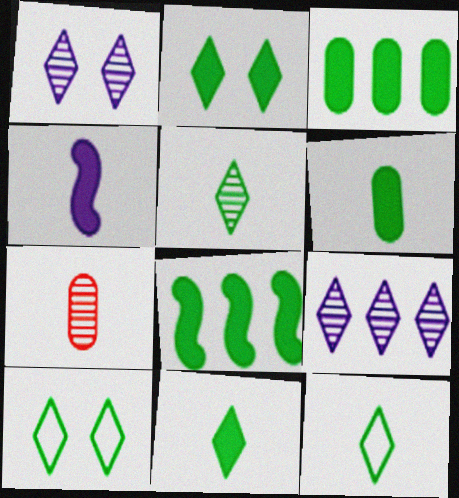[[2, 6, 8], 
[4, 7, 12], 
[5, 11, 12]]